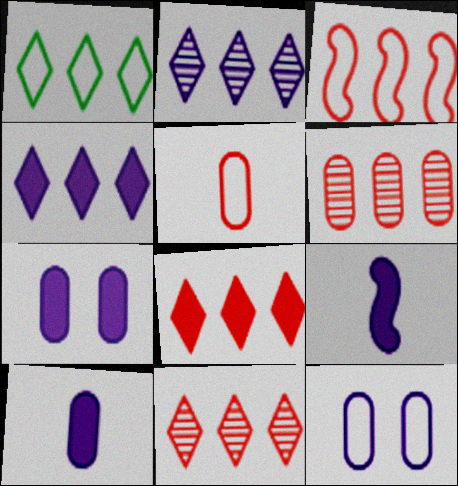[[1, 2, 8], 
[1, 4, 11], 
[2, 9, 12], 
[3, 6, 8], 
[4, 7, 9]]